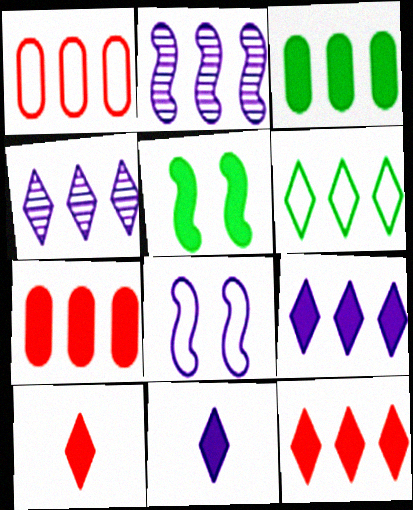[[2, 6, 7], 
[4, 6, 12], 
[5, 7, 11]]